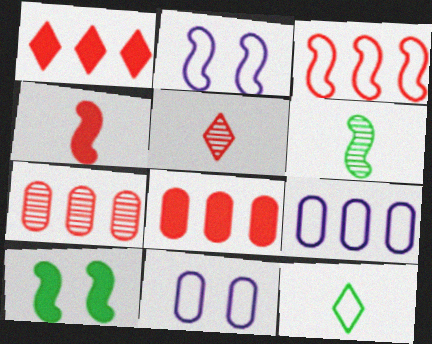[[1, 3, 7], 
[1, 6, 11], 
[3, 11, 12], 
[5, 9, 10]]